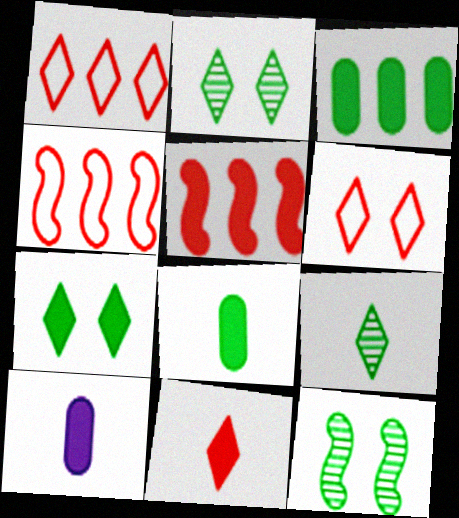[[1, 10, 12], 
[2, 4, 10], 
[5, 7, 10]]